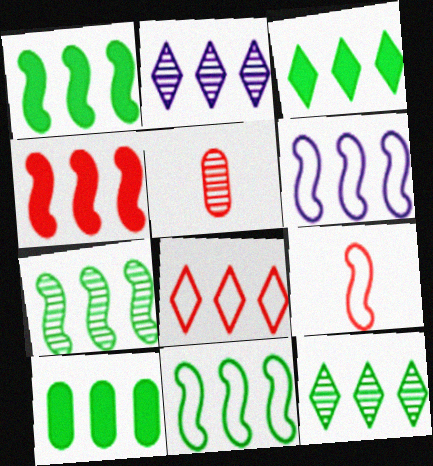[[1, 3, 10], 
[1, 7, 11], 
[2, 3, 8], 
[4, 6, 7], 
[10, 11, 12]]